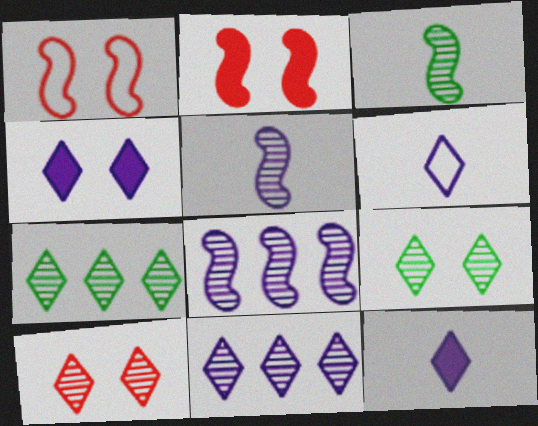[[4, 6, 11]]